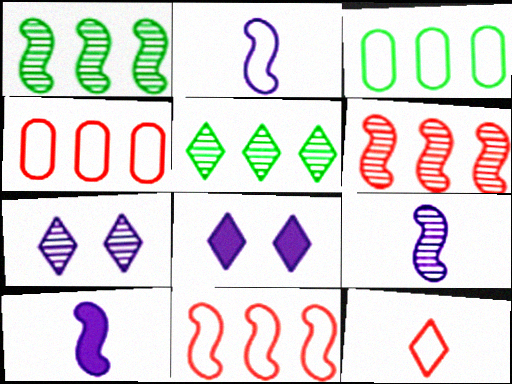[[2, 9, 10], 
[5, 8, 12]]